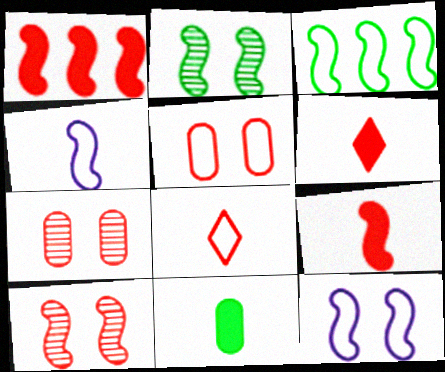[[1, 2, 4], 
[1, 7, 8]]